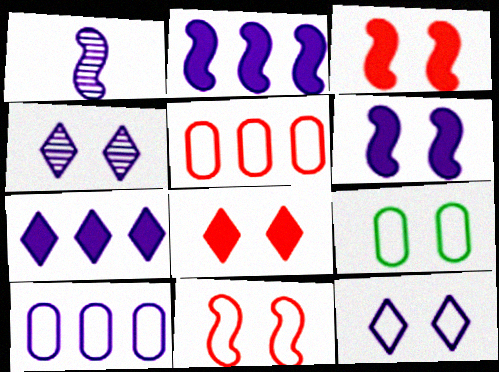[[3, 4, 9], 
[9, 11, 12]]